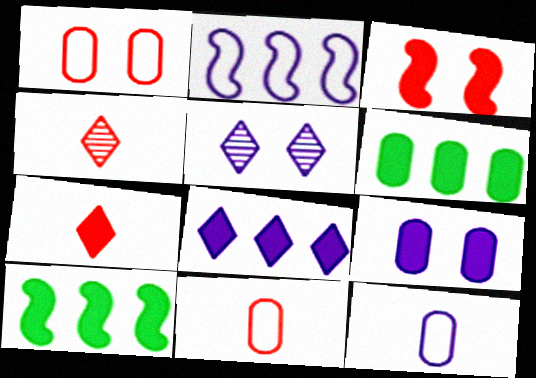[[5, 10, 11], 
[7, 9, 10]]